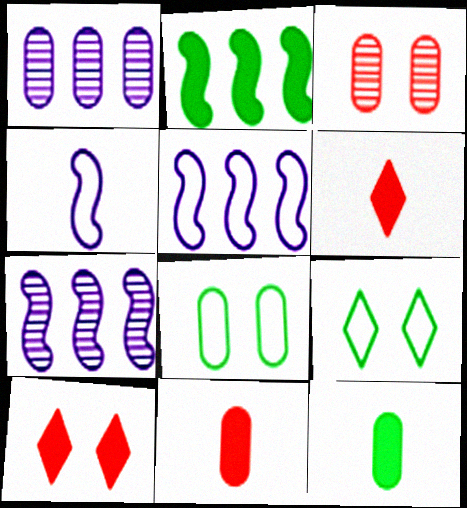[[1, 8, 11], 
[6, 7, 8], 
[7, 9, 11]]